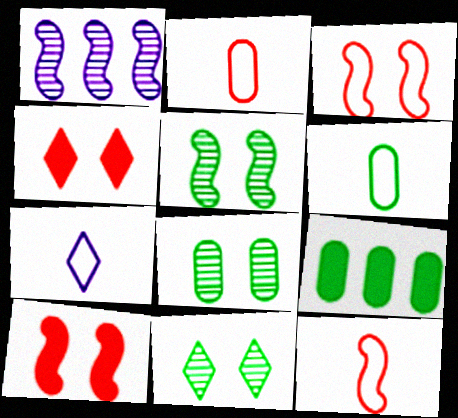[[1, 4, 6], 
[5, 8, 11], 
[6, 7, 12], 
[6, 8, 9]]